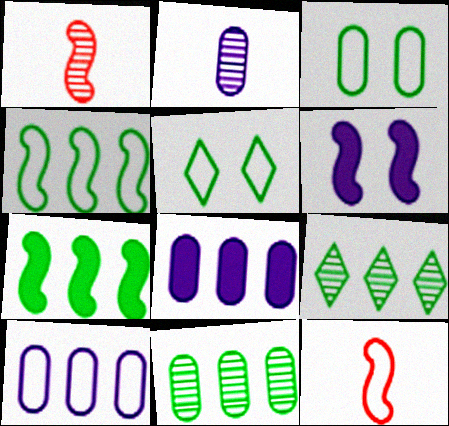[[1, 4, 6], 
[1, 5, 8], 
[5, 10, 12]]